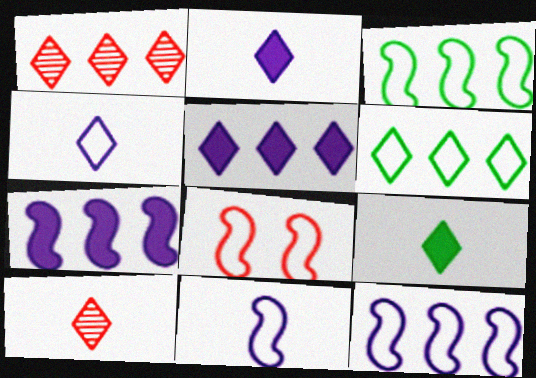[[1, 5, 6], 
[3, 8, 11], 
[4, 9, 10]]